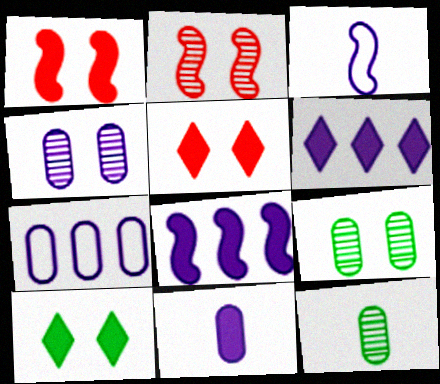[[3, 4, 6], 
[4, 7, 11]]